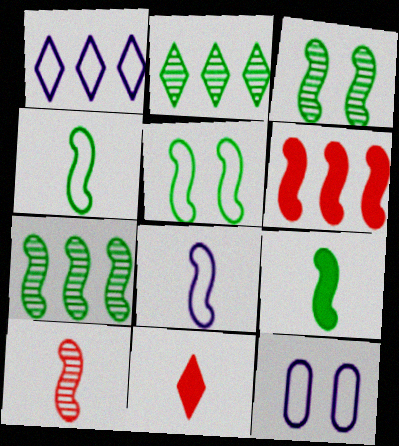[[1, 8, 12], 
[3, 6, 8], 
[5, 7, 9], 
[7, 11, 12], 
[8, 9, 10]]